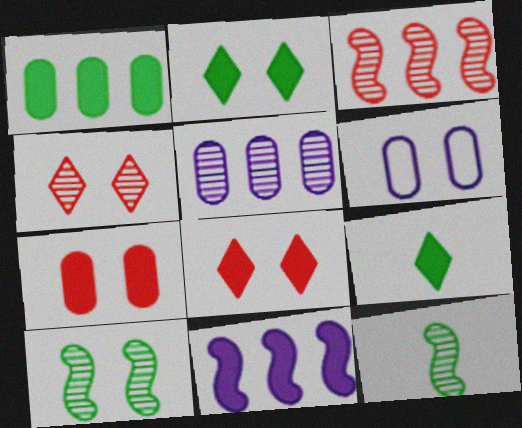[[3, 6, 9], 
[4, 5, 12], 
[6, 8, 10], 
[7, 9, 11]]